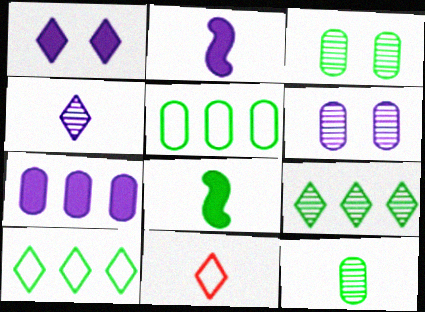[[1, 2, 7], 
[1, 9, 11], 
[2, 11, 12], 
[3, 8, 10]]